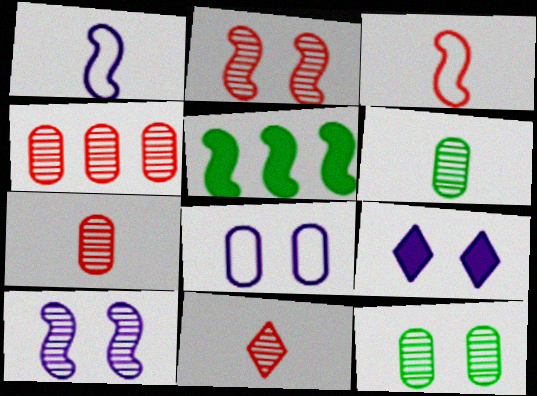[[1, 2, 5], 
[2, 4, 11], 
[3, 5, 10], 
[5, 8, 11], 
[8, 9, 10]]